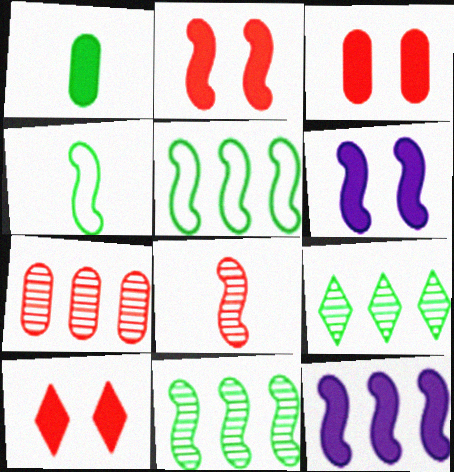[[1, 10, 12], 
[2, 3, 10], 
[5, 6, 8]]